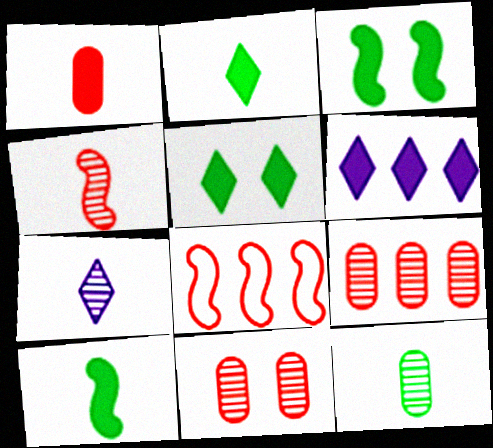[[1, 3, 6], 
[4, 7, 12]]